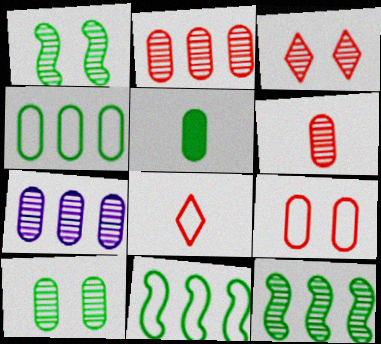[[4, 5, 10], 
[5, 7, 9], 
[6, 7, 10]]